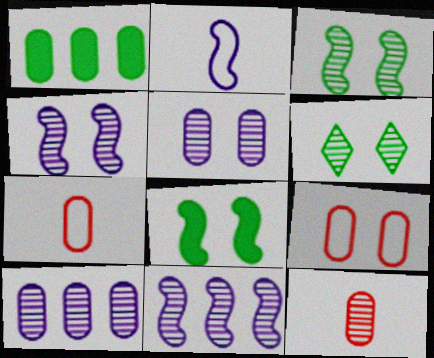[[1, 5, 7], 
[6, 11, 12]]